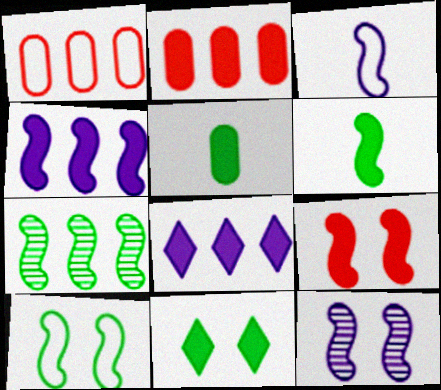[[1, 7, 8], 
[3, 4, 12], 
[3, 7, 9], 
[4, 6, 9], 
[5, 8, 9], 
[6, 7, 10], 
[9, 10, 12]]